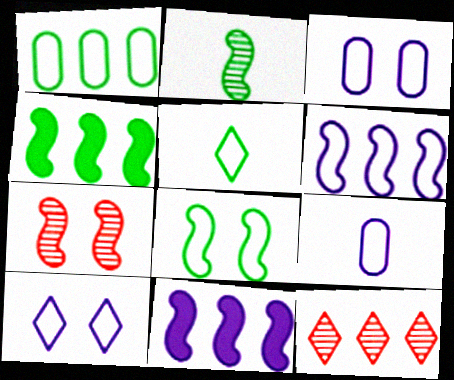[[1, 5, 8], 
[1, 11, 12], 
[2, 4, 8], 
[6, 9, 10]]